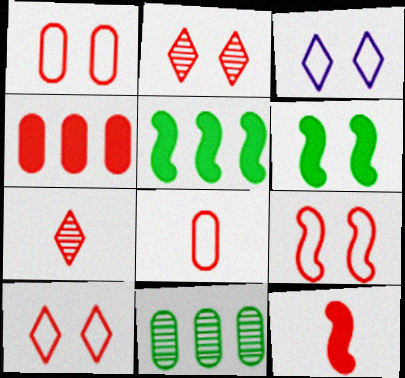[[1, 9, 10], 
[3, 11, 12], 
[4, 7, 9], 
[7, 8, 12]]